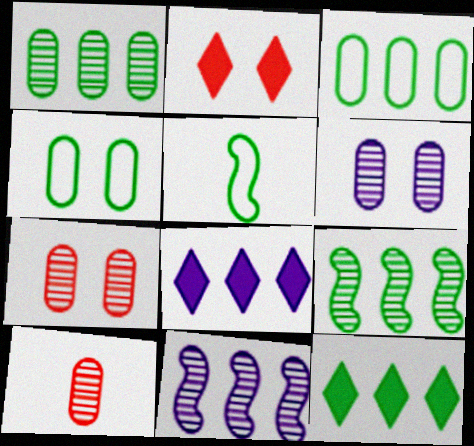[[1, 6, 10], 
[3, 9, 12], 
[5, 7, 8]]